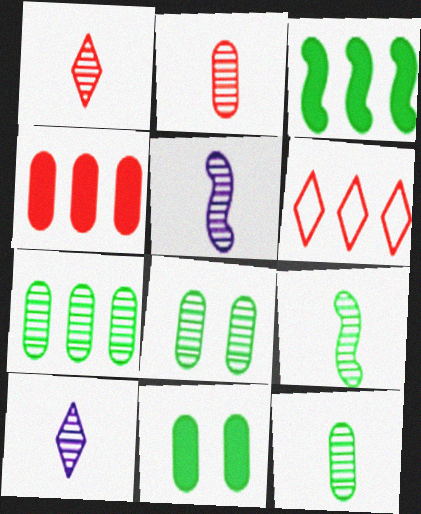[[1, 5, 12], 
[2, 9, 10], 
[5, 6, 11], 
[7, 8, 12]]